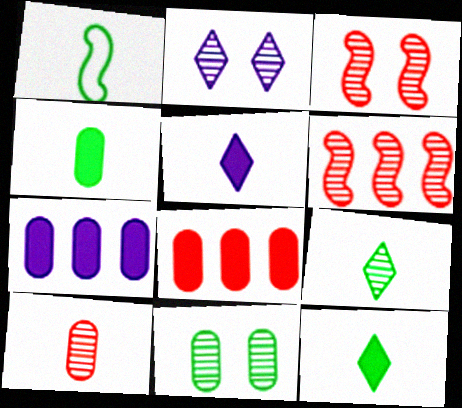[[1, 2, 8], 
[1, 4, 9], 
[1, 5, 10], 
[2, 3, 11]]